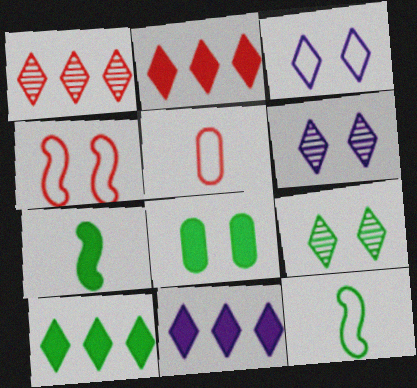[[2, 10, 11], 
[4, 6, 8], 
[7, 8, 10]]